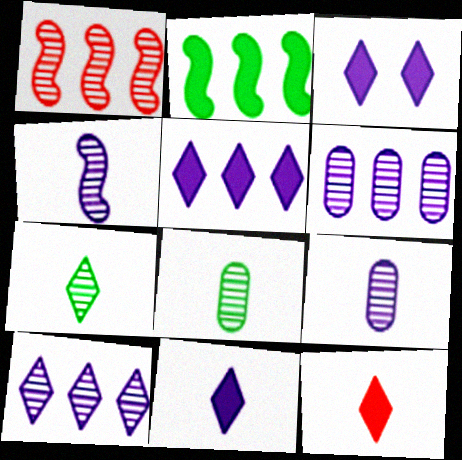[[3, 5, 11]]